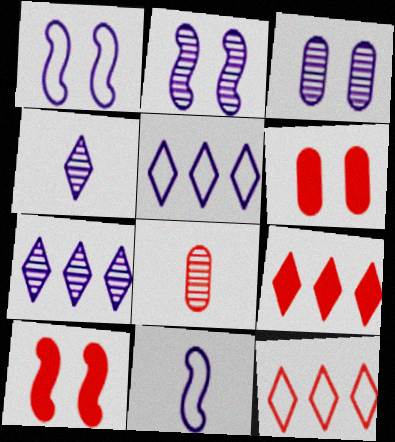[[8, 10, 12]]